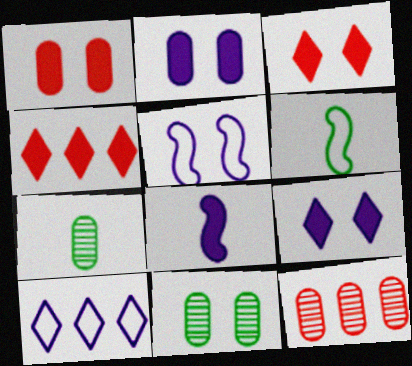[[3, 5, 11], 
[4, 5, 7], 
[6, 9, 12]]